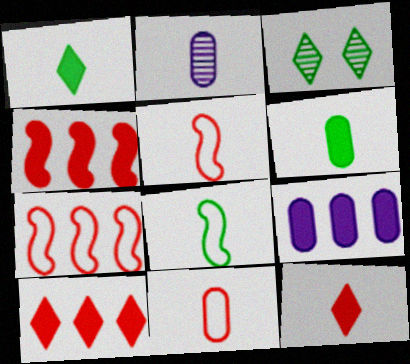[[1, 2, 5], 
[2, 6, 11], 
[2, 8, 12], 
[3, 5, 9]]